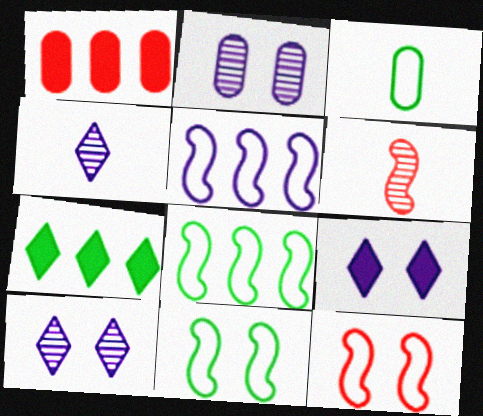[[1, 2, 3], 
[1, 4, 11]]